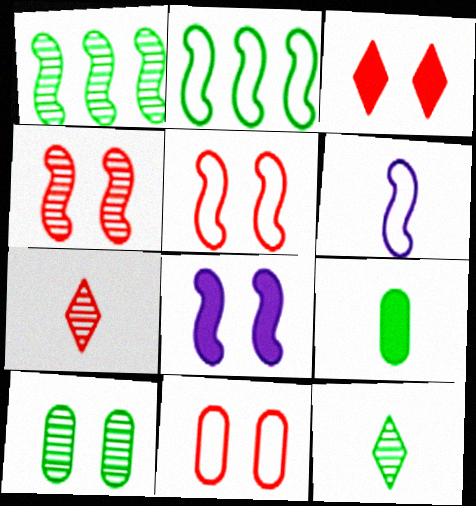[[1, 10, 12], 
[2, 5, 6], 
[3, 4, 11], 
[6, 7, 9]]